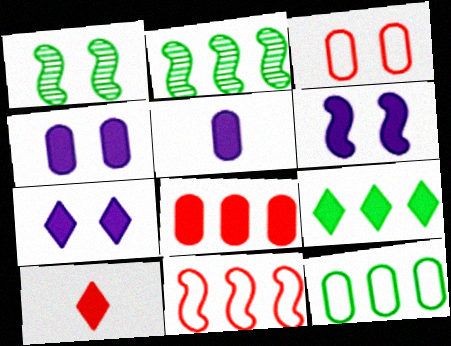[[1, 3, 7], 
[2, 9, 12], 
[4, 6, 7], 
[7, 9, 10]]